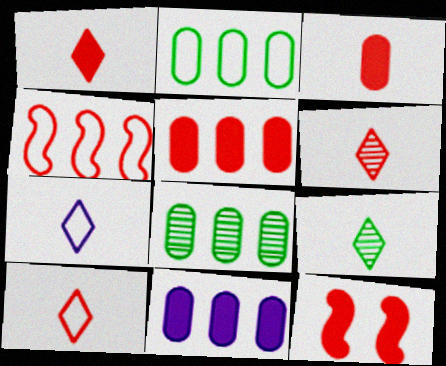[[1, 5, 12], 
[1, 6, 10], 
[1, 7, 9], 
[7, 8, 12]]